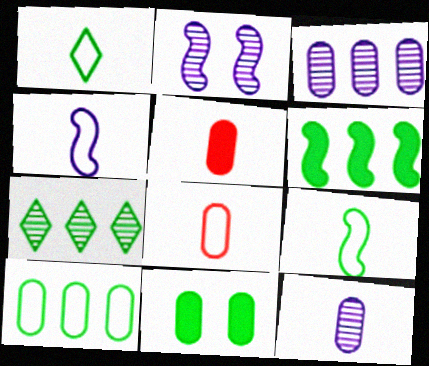[[1, 4, 8], 
[3, 8, 11], 
[6, 7, 10], 
[7, 9, 11]]